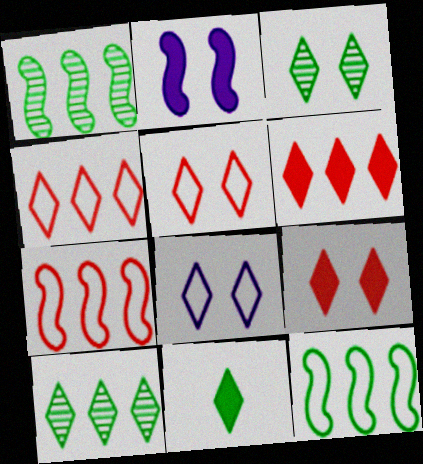[[3, 8, 9]]